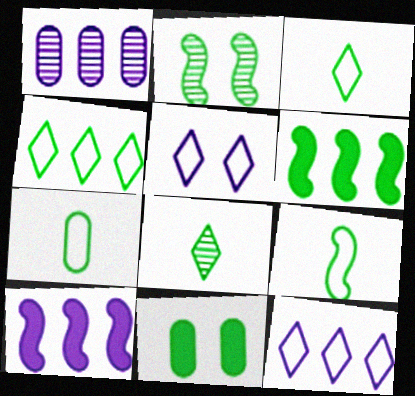[[1, 10, 12], 
[2, 6, 9], 
[3, 7, 9]]